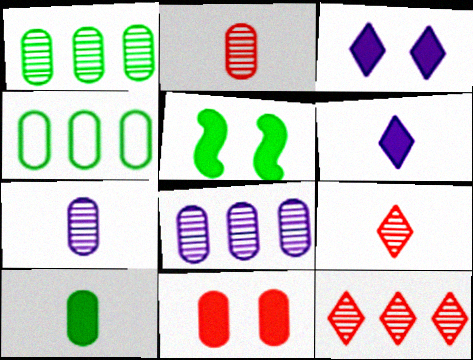[[3, 5, 11], 
[4, 7, 11]]